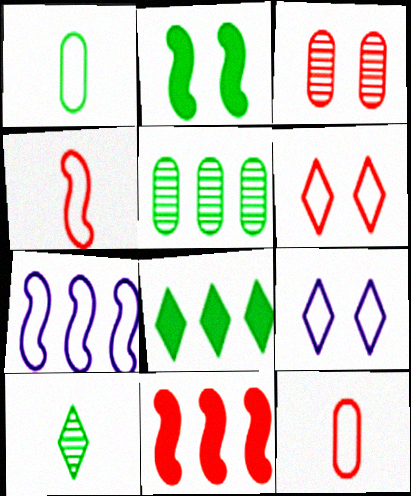[[1, 6, 7], 
[2, 3, 9]]